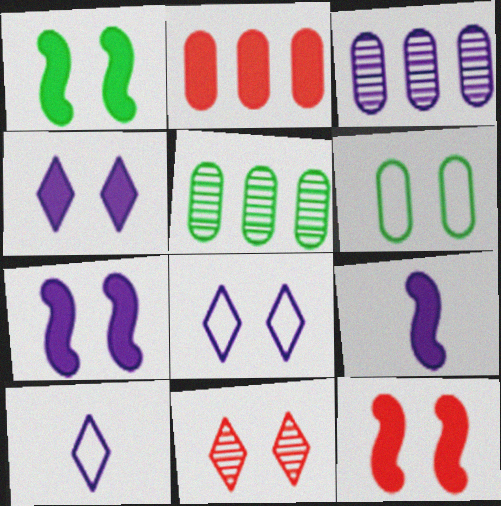[[1, 7, 12], 
[3, 7, 10], 
[3, 8, 9], 
[5, 10, 12], 
[6, 7, 11]]